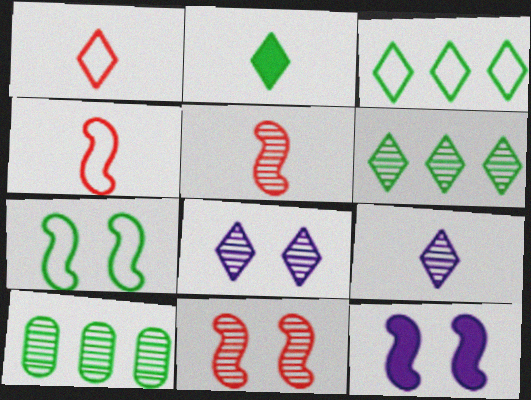[[1, 2, 9], 
[1, 10, 12], 
[2, 7, 10], 
[5, 8, 10], 
[7, 11, 12], 
[9, 10, 11]]